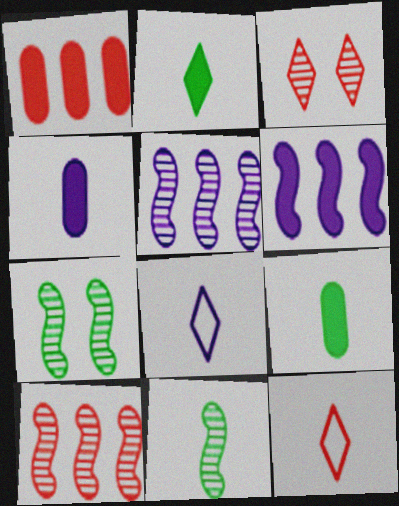[[1, 7, 8], 
[4, 11, 12]]